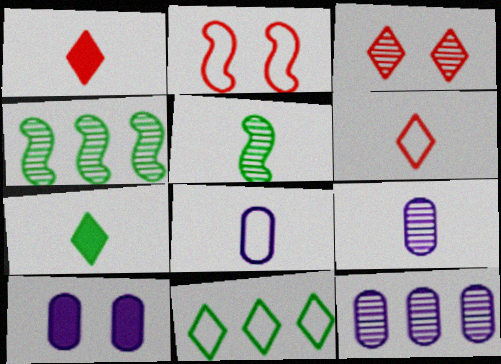[[1, 5, 8], 
[2, 7, 12], 
[2, 8, 11], 
[3, 4, 9], 
[3, 5, 12], 
[4, 6, 10], 
[8, 10, 12]]